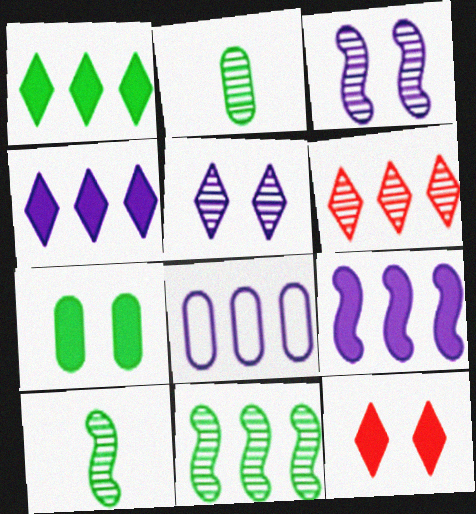[[2, 3, 6], 
[8, 10, 12]]